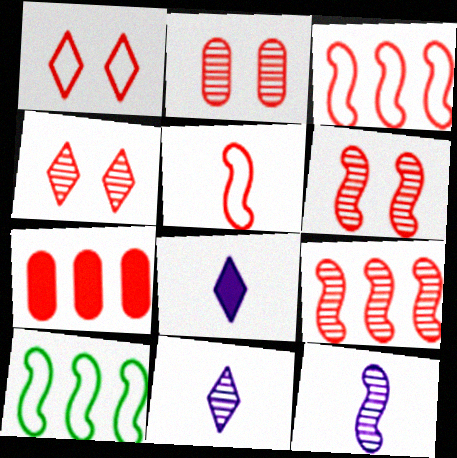[[2, 4, 6], 
[2, 8, 10], 
[4, 5, 7]]